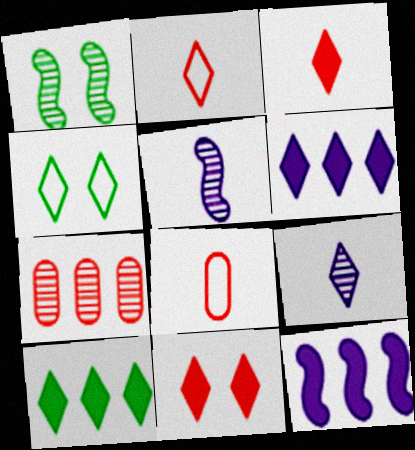[[1, 6, 8], 
[1, 7, 9]]